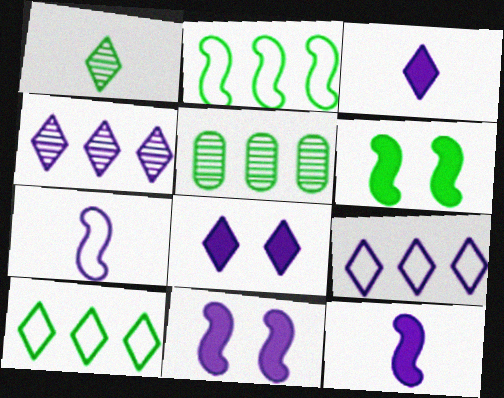[]